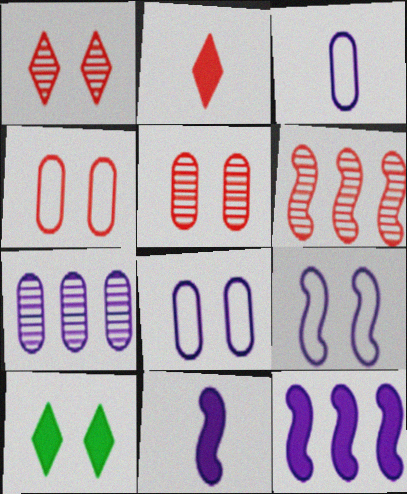[[2, 4, 6], 
[3, 6, 10], 
[5, 9, 10]]